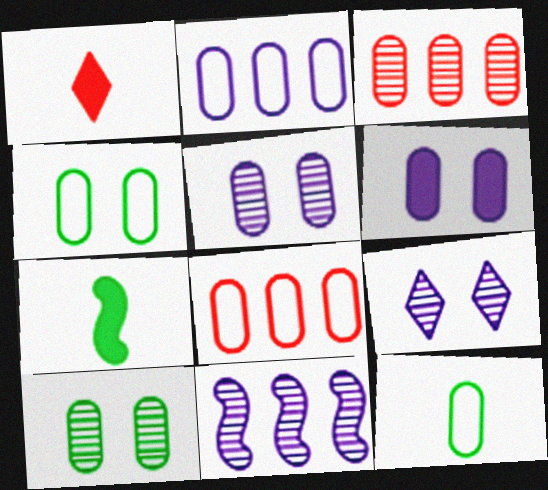[[1, 4, 11], 
[3, 6, 12], 
[7, 8, 9]]